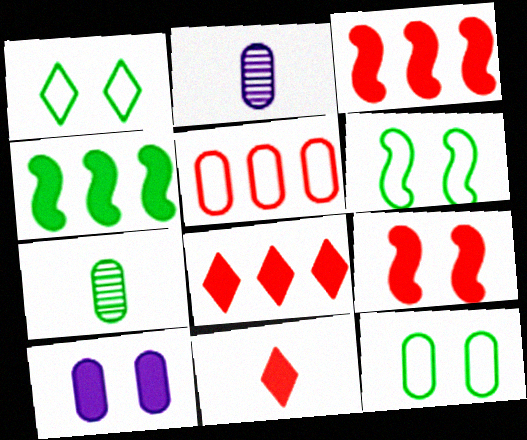[[1, 2, 3], 
[1, 4, 7], 
[1, 6, 12], 
[2, 6, 8], 
[4, 10, 11], 
[5, 7, 10]]